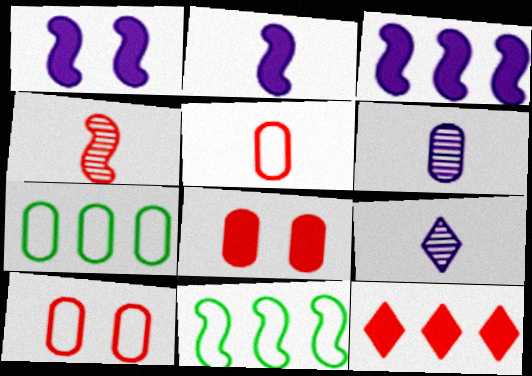[[1, 2, 3], 
[1, 4, 11], 
[4, 10, 12], 
[6, 7, 8], 
[8, 9, 11]]